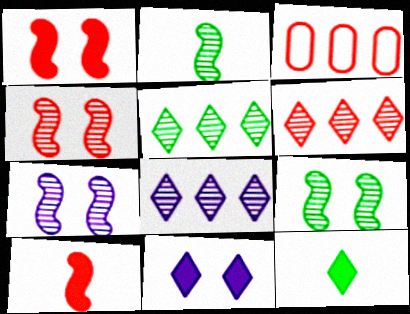[[2, 3, 11], 
[3, 7, 12], 
[4, 7, 9], 
[5, 6, 8]]